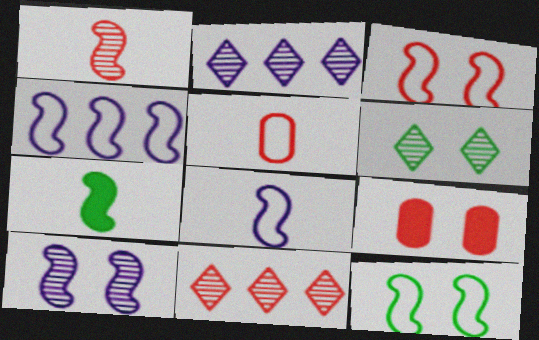[[1, 7, 8]]